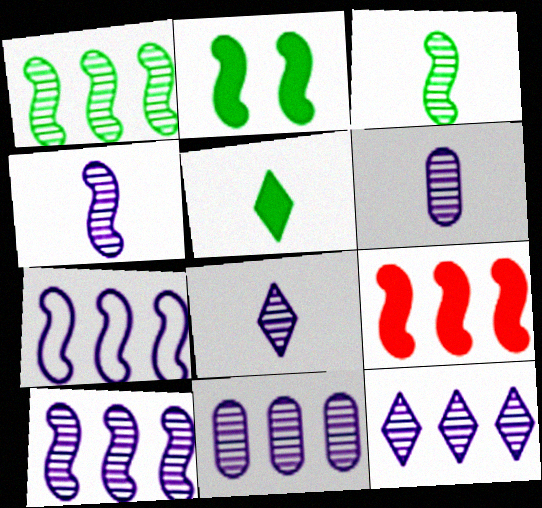[[1, 7, 9], 
[4, 6, 8], 
[10, 11, 12]]